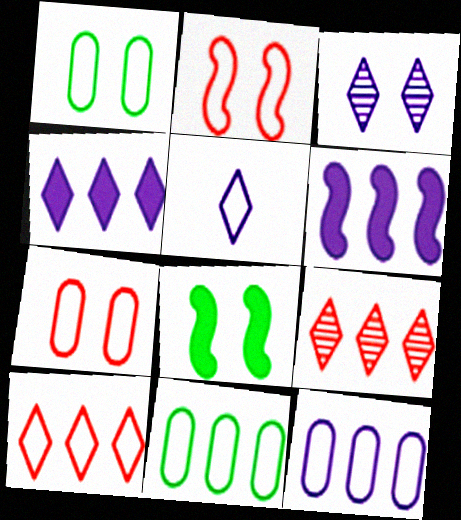[[2, 5, 11], 
[3, 4, 5], 
[3, 7, 8], 
[6, 9, 11]]